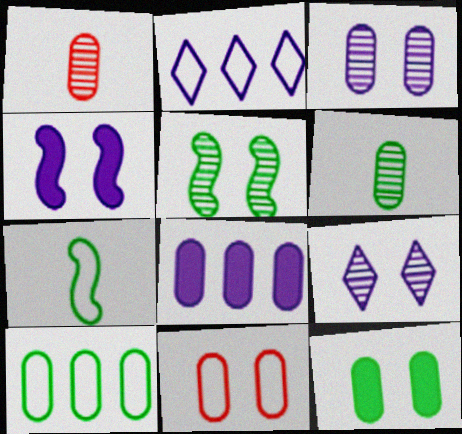[[2, 7, 11], 
[3, 11, 12], 
[6, 8, 11], 
[6, 10, 12]]